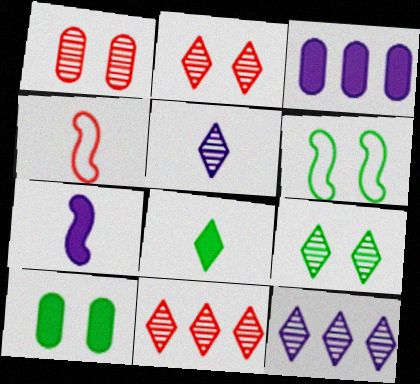[[3, 4, 9], 
[4, 10, 12], 
[5, 9, 11], 
[6, 9, 10]]